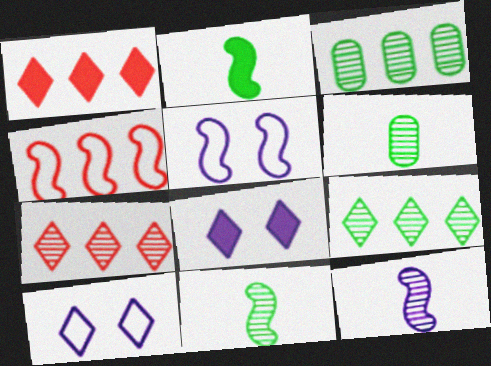[[1, 5, 6], 
[4, 6, 8]]